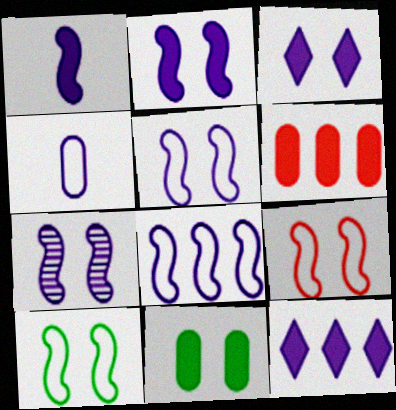[[1, 7, 8], 
[2, 5, 7], 
[4, 7, 12], 
[5, 9, 10]]